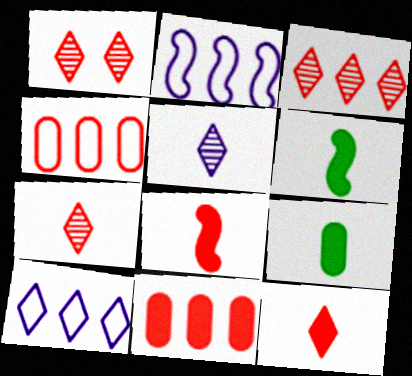[[1, 2, 9], 
[1, 3, 7], 
[1, 4, 8]]